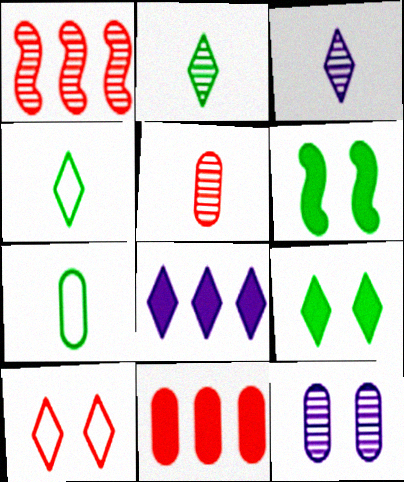[[1, 2, 12], 
[2, 8, 10], 
[6, 10, 12], 
[7, 11, 12]]